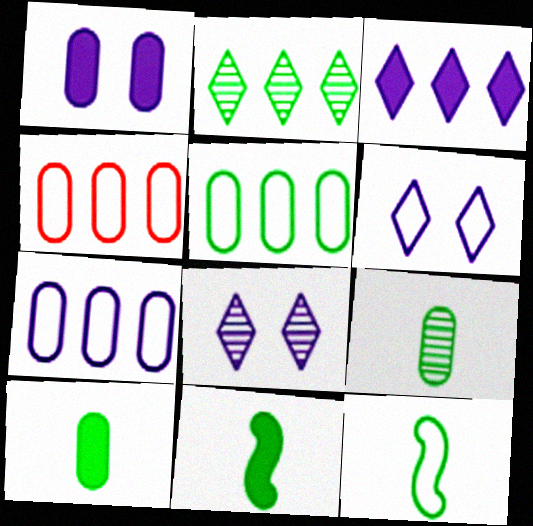[[1, 4, 9], 
[4, 5, 7], 
[4, 6, 12], 
[4, 8, 11]]